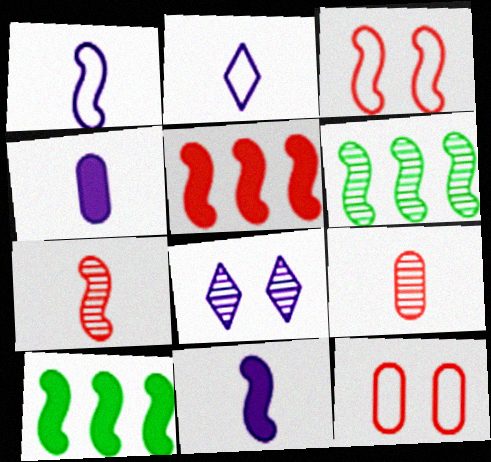[[3, 5, 7], 
[3, 6, 11], 
[6, 8, 9]]